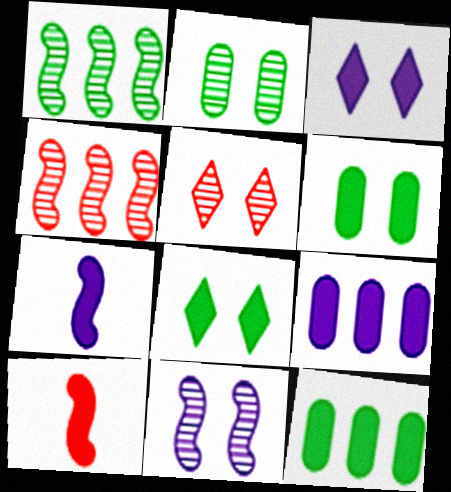[[2, 5, 11], 
[3, 7, 9], 
[3, 10, 12], 
[8, 9, 10]]